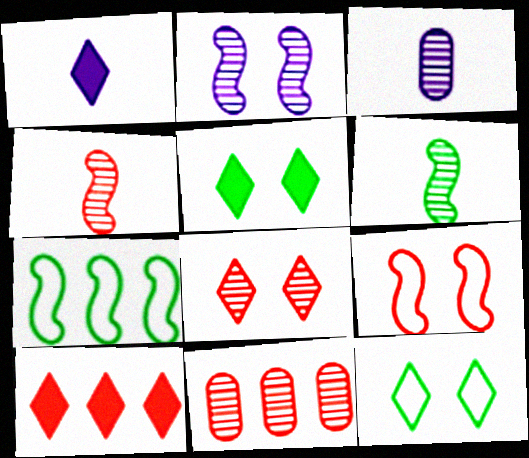[[1, 5, 10], 
[4, 8, 11]]